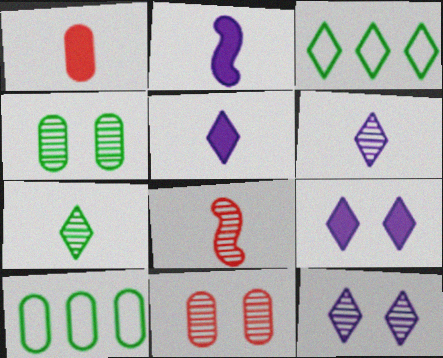[[2, 3, 11], 
[8, 9, 10]]